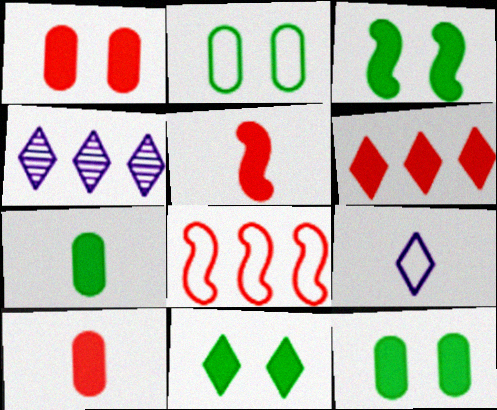[[1, 5, 6], 
[2, 4, 5], 
[2, 8, 9], 
[3, 11, 12]]